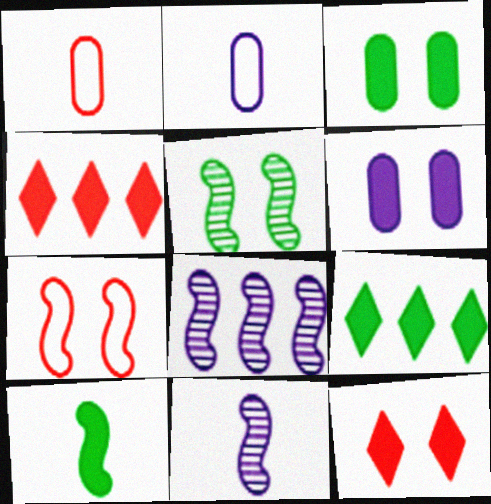[[2, 4, 5], 
[3, 9, 10], 
[4, 6, 10], 
[7, 8, 10]]